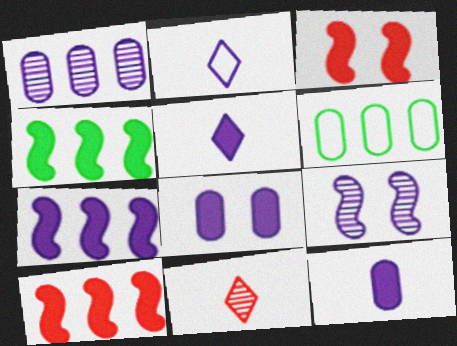[[4, 7, 10], 
[5, 7, 8]]